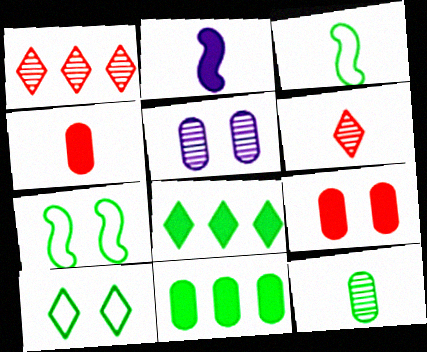[[2, 8, 9], 
[7, 8, 12]]